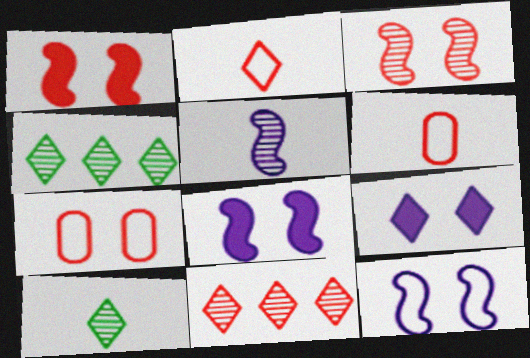[[1, 6, 11], 
[2, 4, 9], 
[4, 6, 8]]